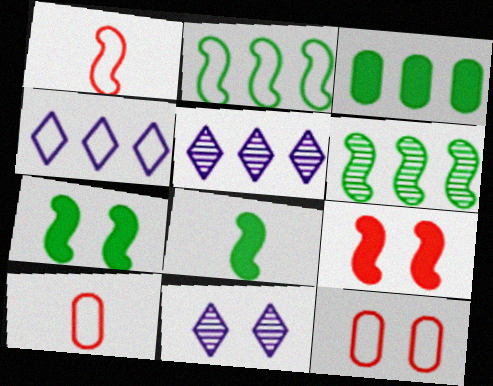[[1, 3, 11], 
[5, 7, 10], 
[5, 8, 12], 
[7, 11, 12]]